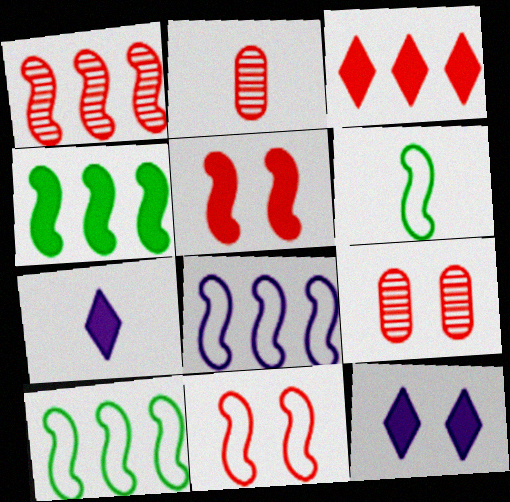[[1, 4, 8], 
[2, 3, 11], 
[2, 6, 7], 
[2, 10, 12], 
[6, 8, 11], 
[7, 9, 10]]